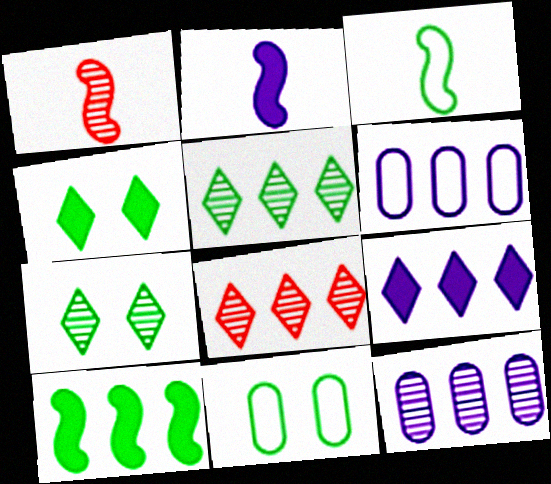[[1, 2, 3], 
[1, 4, 6], 
[1, 7, 12], 
[1, 9, 11], 
[2, 8, 11], 
[6, 8, 10]]